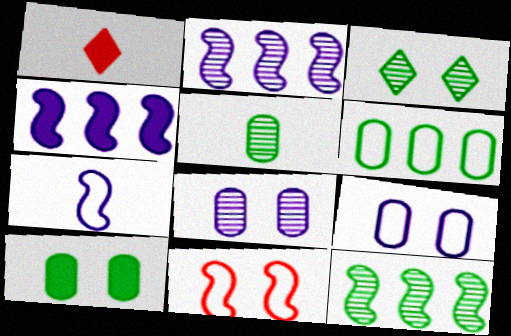[[1, 4, 10], 
[1, 5, 7], 
[1, 9, 12], 
[3, 5, 12], 
[5, 6, 10]]